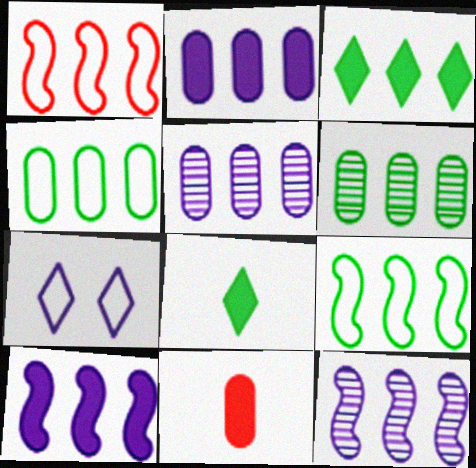[[1, 3, 5], 
[3, 6, 9]]